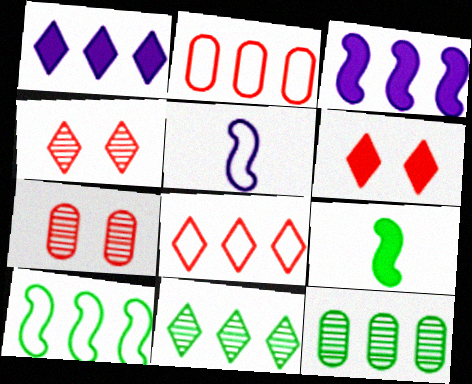[[1, 8, 11], 
[2, 3, 11], 
[3, 8, 12], 
[5, 6, 12]]